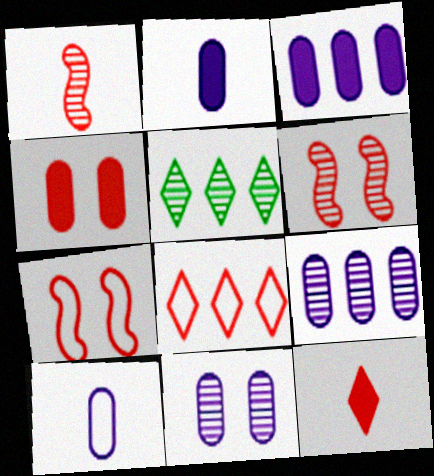[[1, 4, 8], 
[1, 5, 11], 
[2, 5, 7], 
[3, 10, 11]]